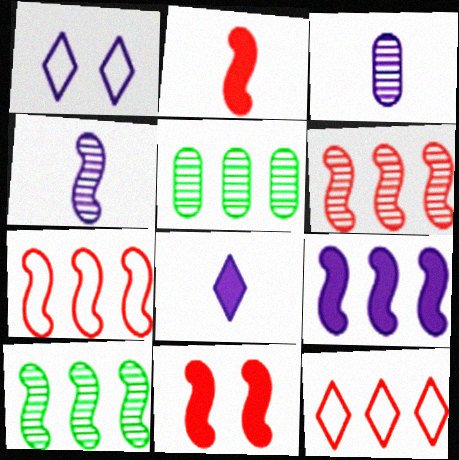[[1, 2, 5], 
[1, 3, 9], 
[5, 9, 12], 
[7, 9, 10]]